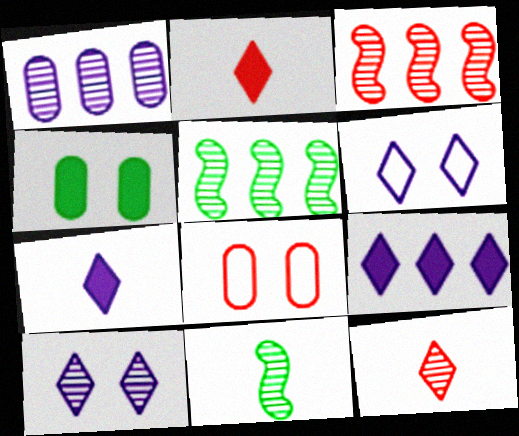[[2, 3, 8], 
[5, 7, 8], 
[8, 9, 11]]